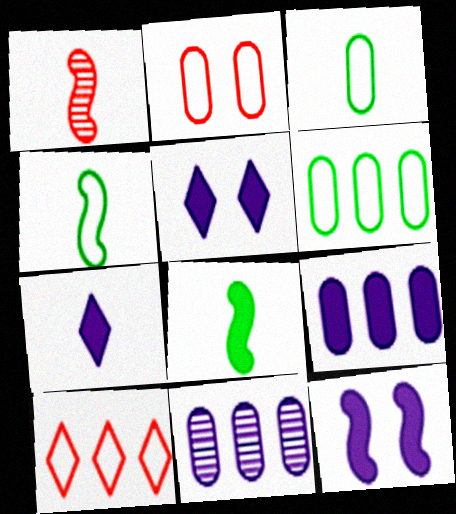[[1, 3, 7], 
[1, 5, 6], 
[7, 9, 12]]